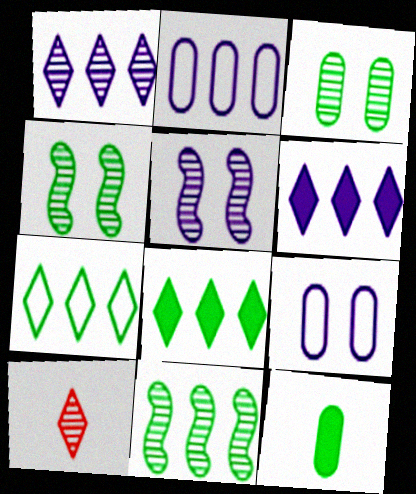[[4, 7, 12]]